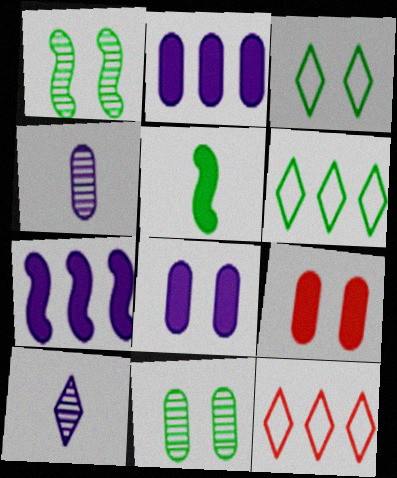[[5, 6, 11]]